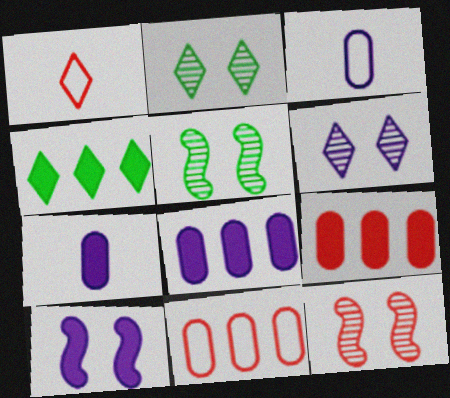[[1, 4, 6], 
[1, 5, 8], 
[1, 9, 12], 
[3, 4, 12]]